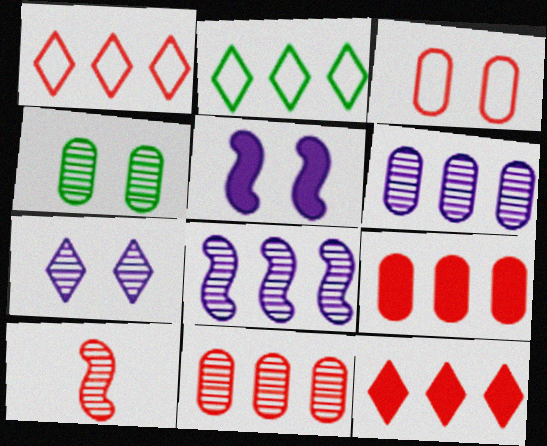[[2, 8, 9], 
[3, 10, 12]]